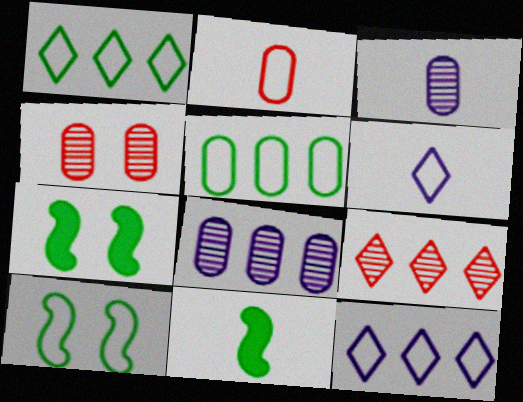[[2, 10, 12], 
[4, 11, 12]]